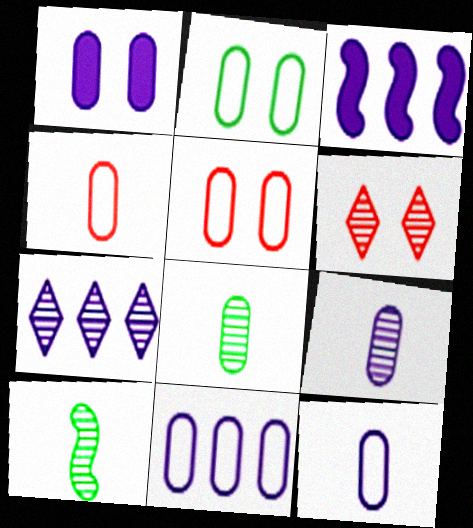[[1, 9, 11], 
[2, 4, 11], 
[3, 7, 11]]